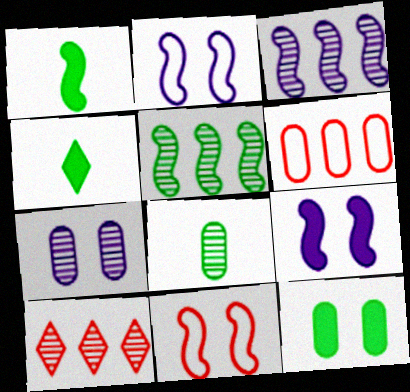[[1, 3, 11]]